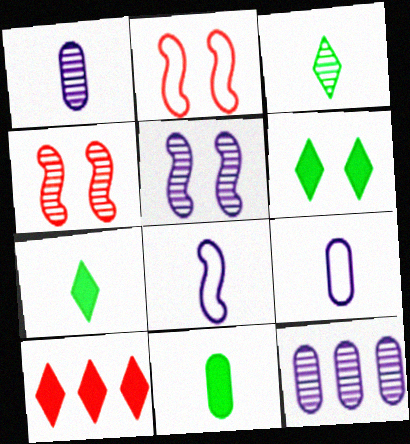[[2, 7, 12], 
[3, 4, 12]]